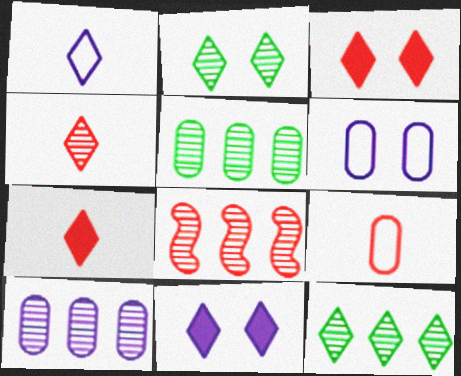[[1, 3, 12], 
[3, 8, 9], 
[8, 10, 12]]